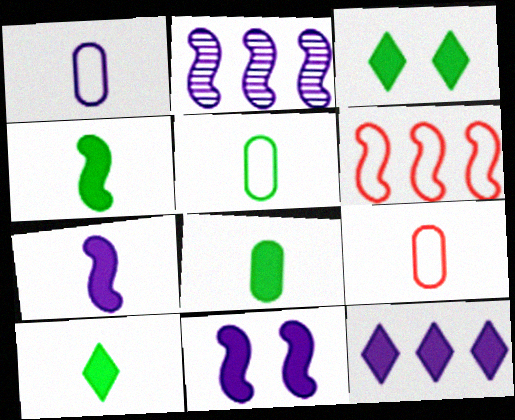[[1, 5, 9], 
[2, 3, 9], 
[4, 8, 10]]